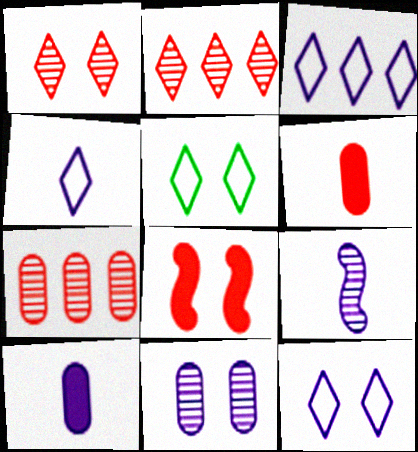[[3, 4, 12], 
[4, 9, 10], 
[5, 8, 11]]